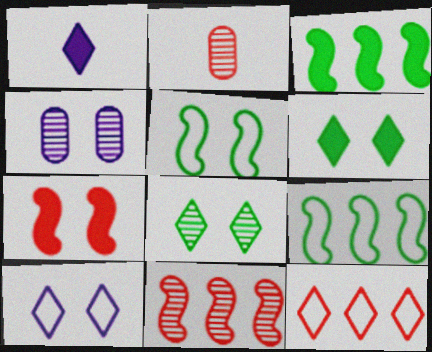[[1, 8, 12], 
[2, 3, 10], 
[2, 7, 12]]